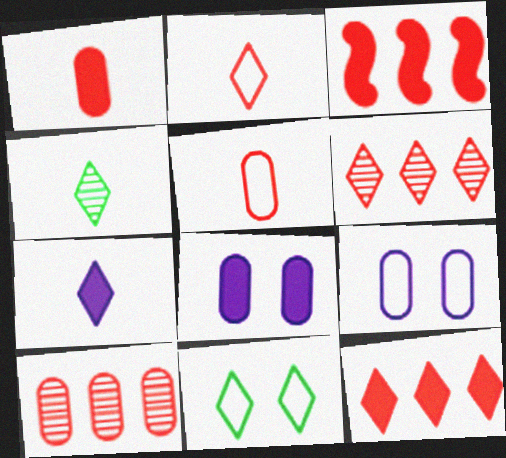[[2, 4, 7], 
[3, 4, 9], 
[6, 7, 11]]